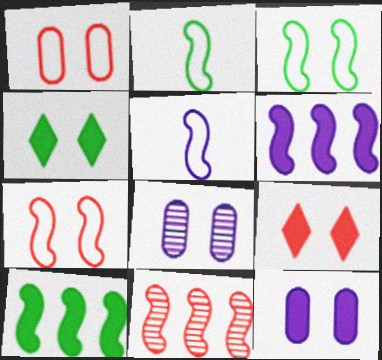[[3, 8, 9], 
[4, 7, 8]]